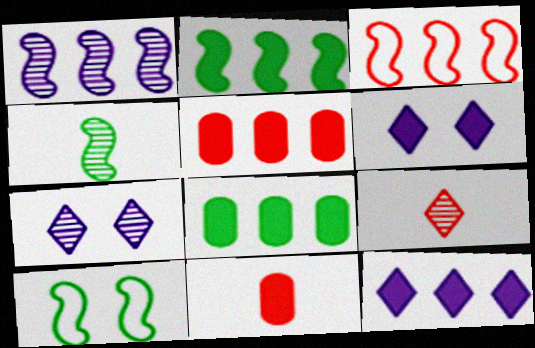[[1, 2, 3], 
[2, 4, 10], 
[2, 5, 12], 
[2, 6, 11]]